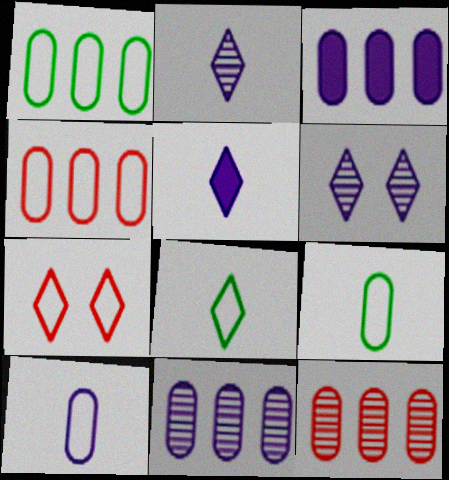[[1, 3, 12]]